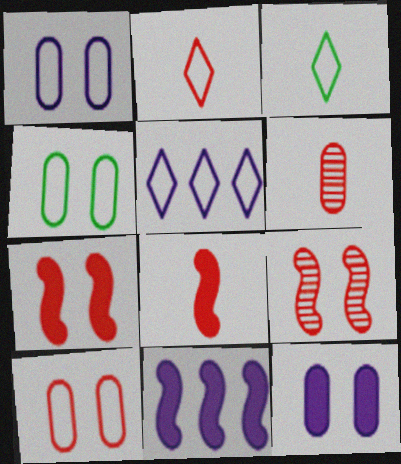[[1, 4, 10], 
[2, 6, 8]]